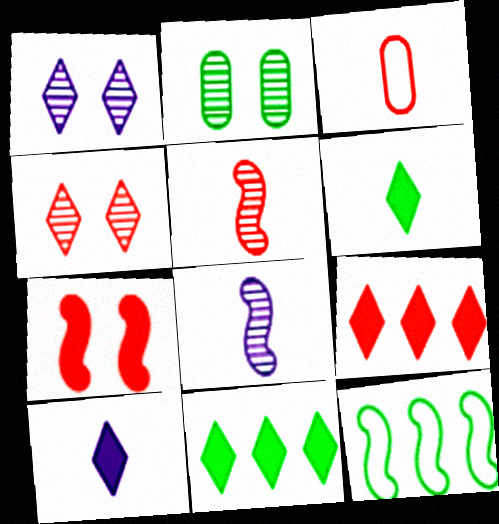[[2, 6, 12], 
[3, 6, 8], 
[7, 8, 12]]